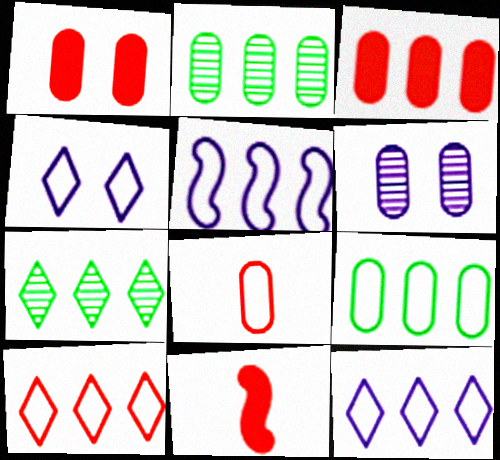[[2, 4, 11], 
[3, 5, 7], 
[5, 9, 10]]